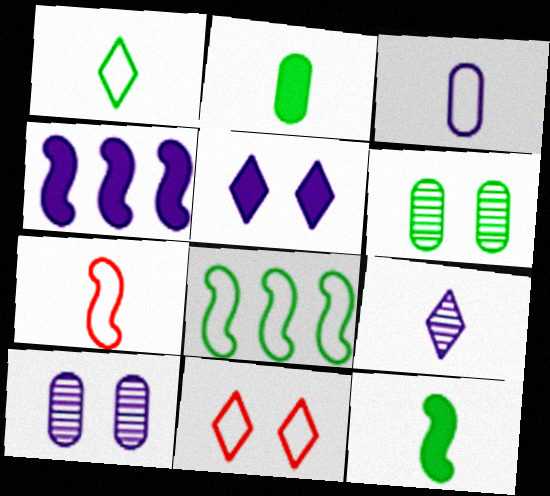[[1, 3, 7], 
[2, 7, 9], 
[3, 8, 11]]